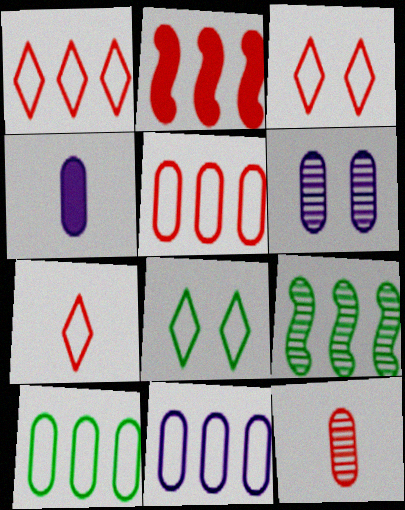[[1, 3, 7], 
[2, 3, 12], 
[3, 4, 9], 
[4, 6, 11], 
[5, 10, 11]]